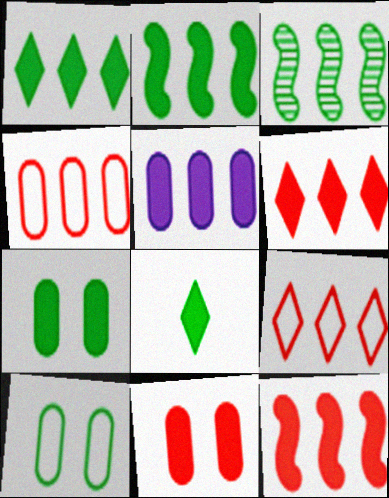[[1, 5, 12], 
[2, 5, 6], 
[2, 7, 8], 
[3, 5, 9], 
[3, 8, 10]]